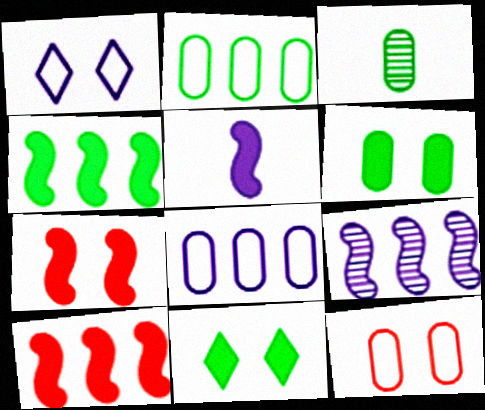[[1, 3, 10], 
[2, 3, 6], 
[4, 5, 7]]